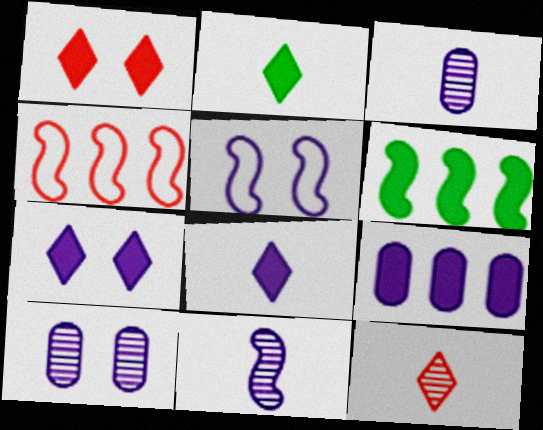[[2, 4, 10], 
[5, 7, 10]]